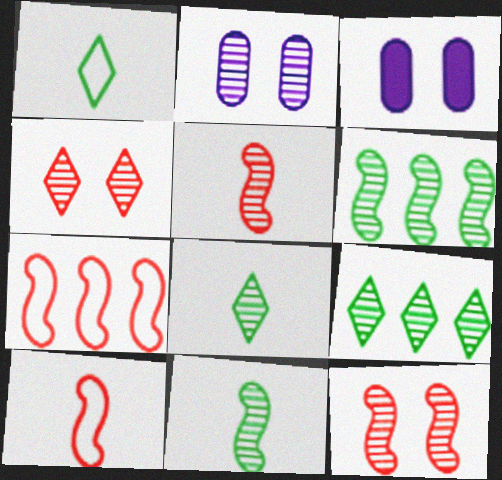[[2, 5, 9], 
[3, 7, 8], 
[3, 9, 10]]